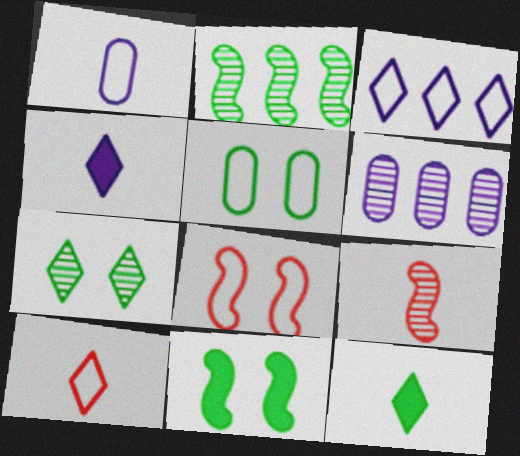[[1, 9, 12], 
[2, 5, 12], 
[5, 7, 11], 
[6, 7, 9], 
[6, 8, 12], 
[6, 10, 11]]